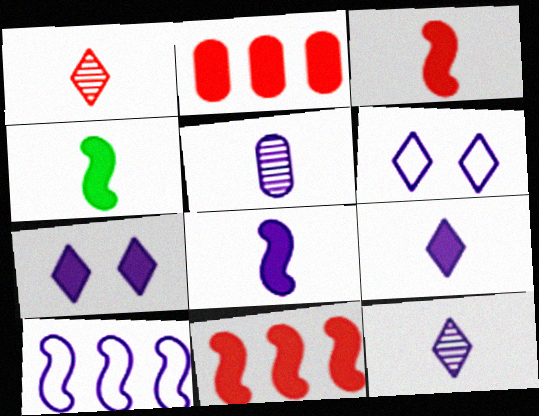[[2, 4, 7], 
[3, 4, 8], 
[5, 7, 10]]